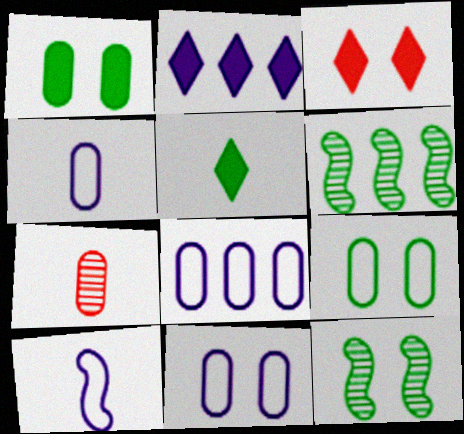[[1, 7, 8], 
[2, 3, 5], 
[3, 4, 6], 
[3, 11, 12], 
[4, 8, 11], 
[5, 6, 9], 
[5, 7, 10]]